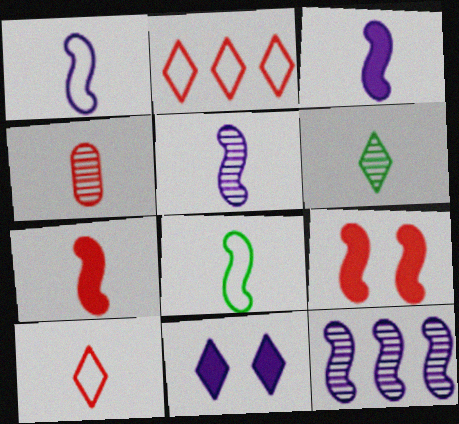[[1, 3, 5], 
[2, 4, 9], 
[2, 6, 11], 
[4, 5, 6], 
[4, 7, 10], 
[5, 7, 8], 
[8, 9, 12]]